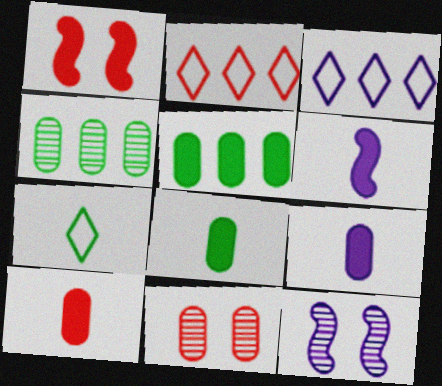[[2, 8, 12], 
[3, 9, 12], 
[8, 9, 10]]